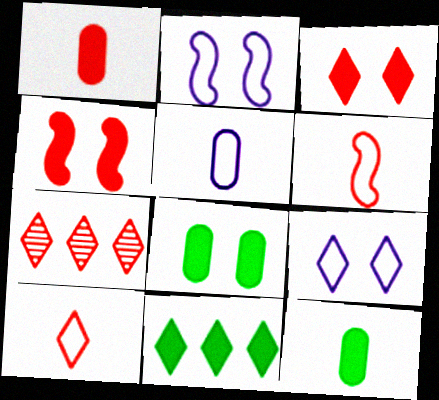[[2, 7, 12], 
[3, 7, 10]]